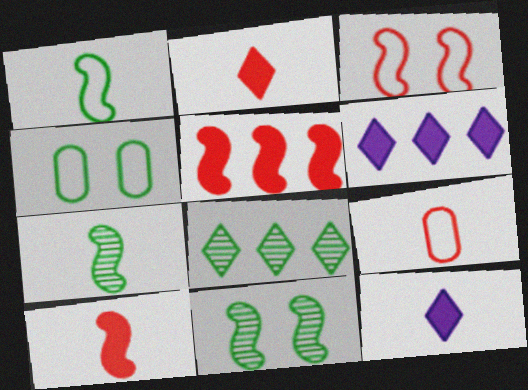[[6, 9, 11], 
[7, 9, 12]]